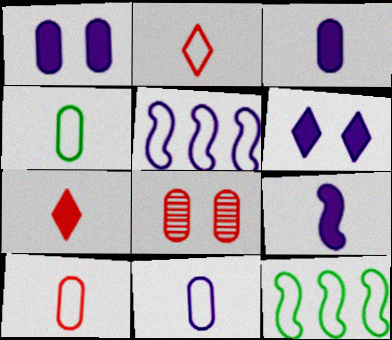[[4, 10, 11]]